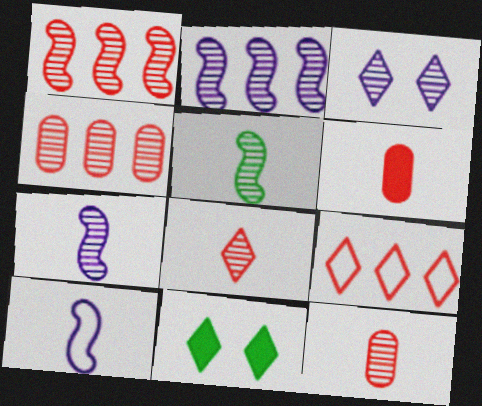[[3, 4, 5], 
[4, 10, 11]]